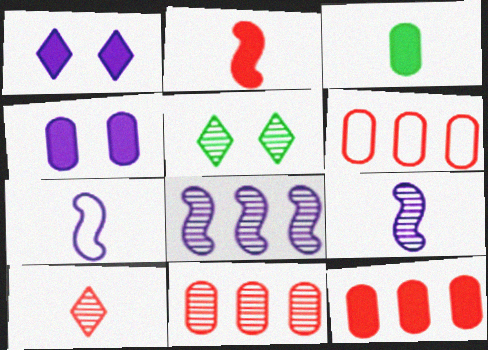[[3, 4, 12], 
[3, 7, 10], 
[5, 7, 12], 
[5, 9, 11], 
[6, 11, 12]]